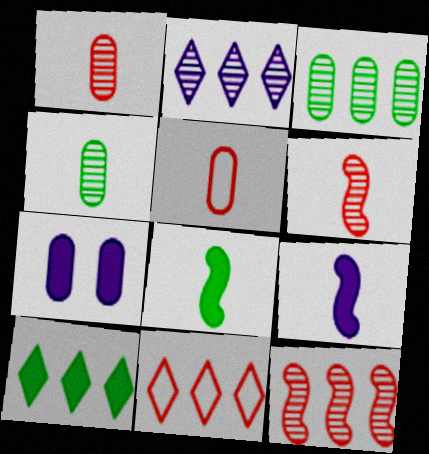[[2, 3, 12], 
[2, 10, 11], 
[3, 5, 7]]